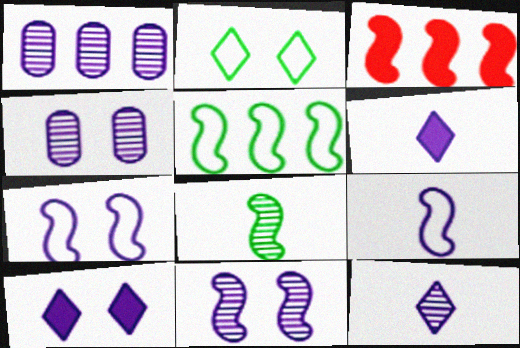[[1, 6, 7], 
[1, 9, 10], 
[1, 11, 12], 
[3, 7, 8], 
[4, 7, 10]]